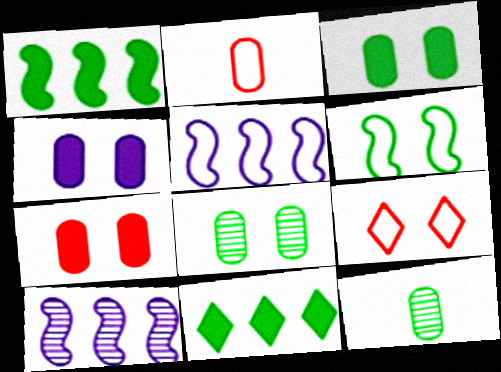[[3, 4, 7], 
[6, 11, 12]]